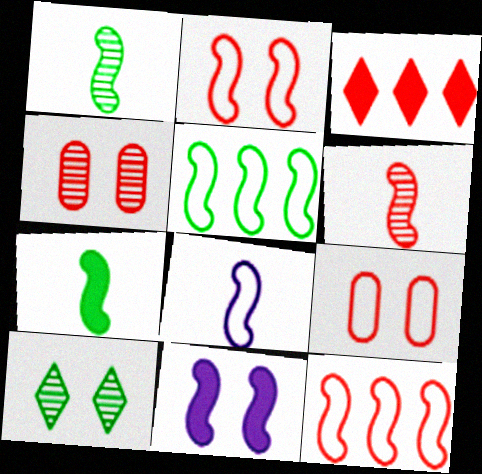[[1, 11, 12], 
[2, 5, 8], 
[3, 6, 9], 
[5, 6, 11], 
[6, 7, 8], 
[9, 10, 11]]